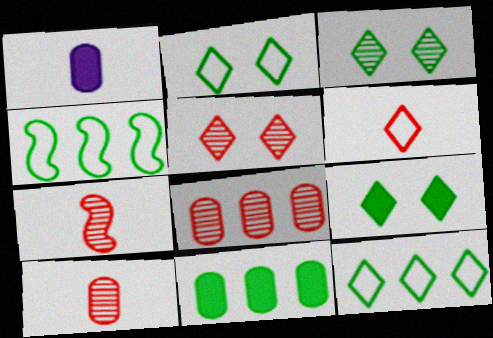[[1, 4, 5], 
[2, 3, 9], 
[5, 7, 8]]